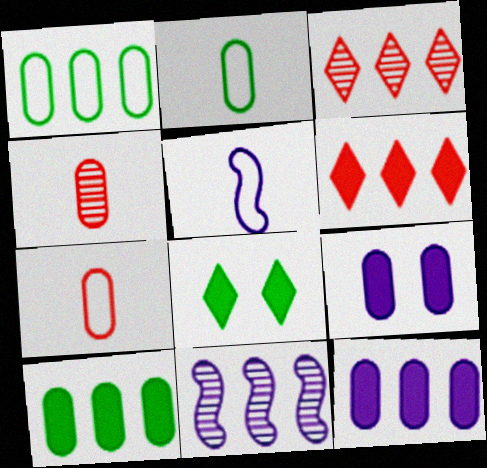[[1, 4, 9], 
[1, 6, 11], 
[7, 8, 11]]